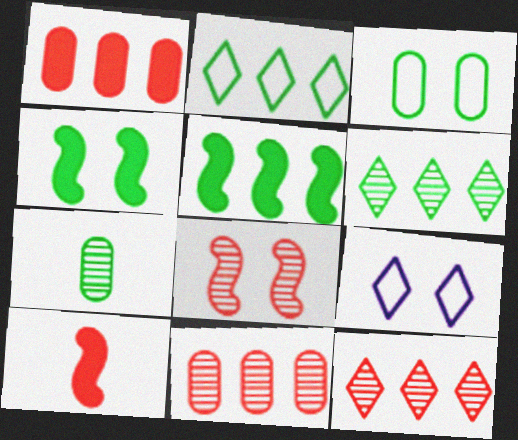[[2, 4, 7]]